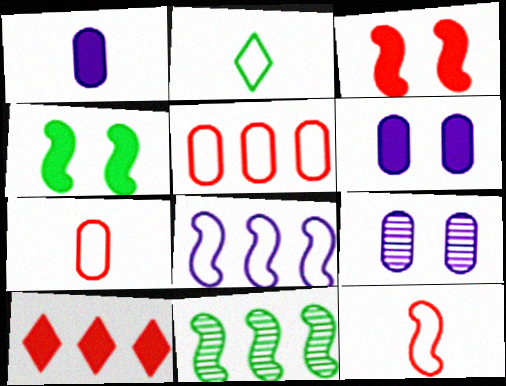[[1, 4, 10]]